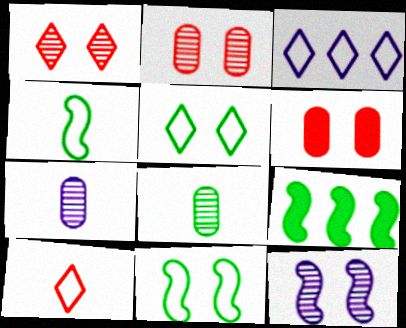[[3, 5, 10], 
[5, 6, 12], 
[5, 8, 9]]